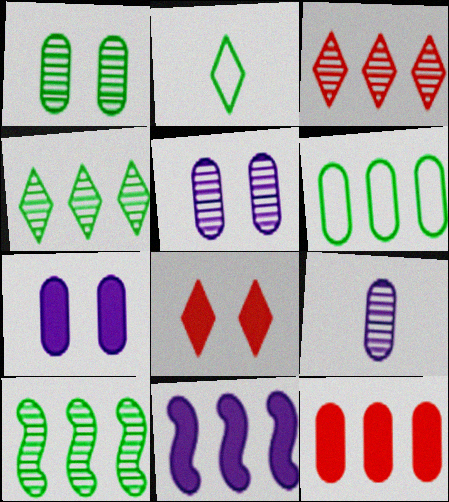[[3, 6, 11]]